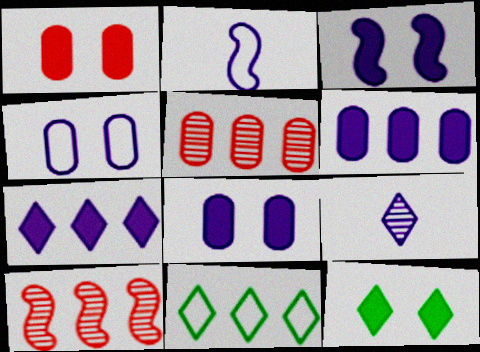[[1, 3, 12], 
[2, 5, 12], 
[6, 10, 11]]